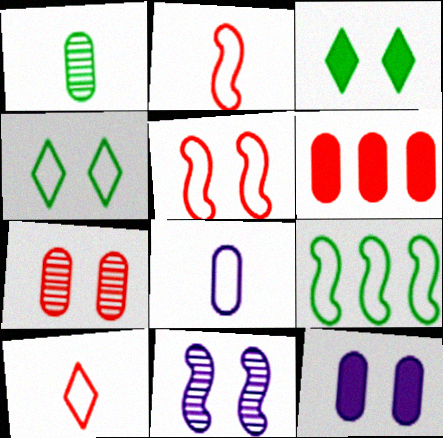[[1, 3, 9]]